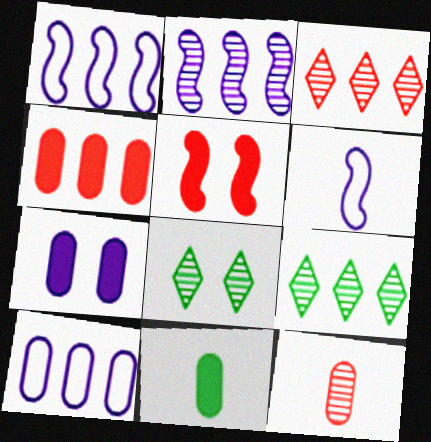[[1, 4, 9], 
[2, 8, 12], 
[4, 6, 8], 
[4, 7, 11]]